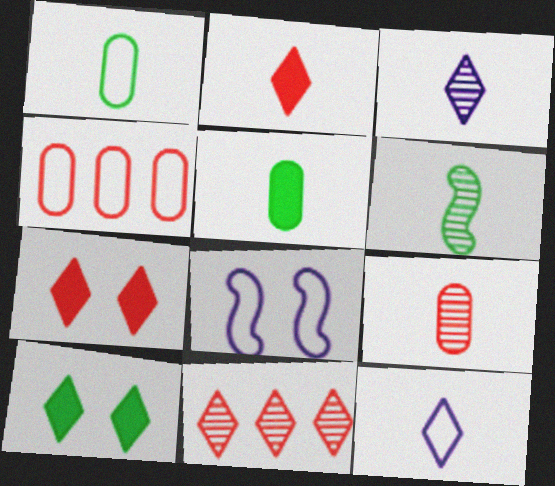[[3, 6, 9], 
[5, 8, 11], 
[10, 11, 12]]